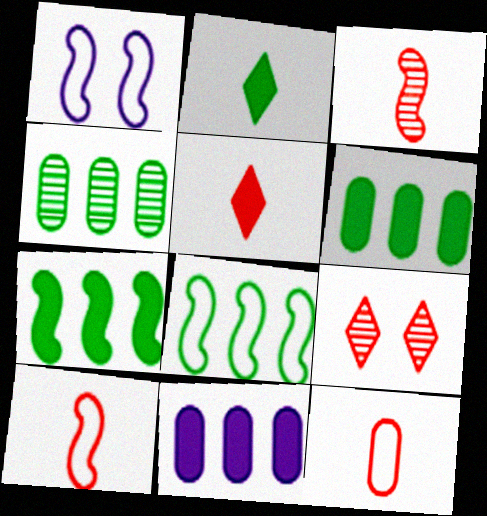[[1, 3, 7], 
[1, 4, 5], 
[1, 8, 10], 
[3, 5, 12]]